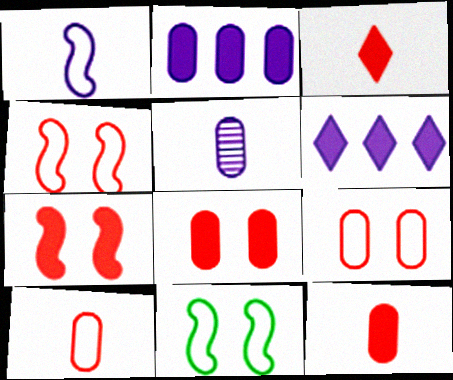[]